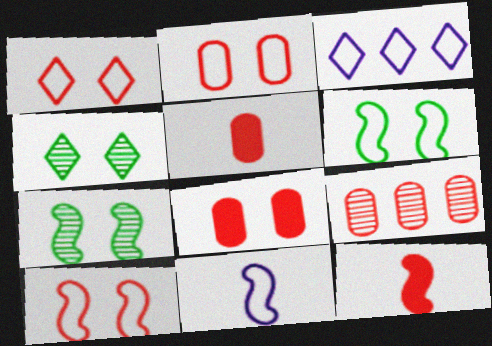[[1, 2, 10], 
[1, 9, 12], 
[2, 5, 9], 
[3, 5, 7]]